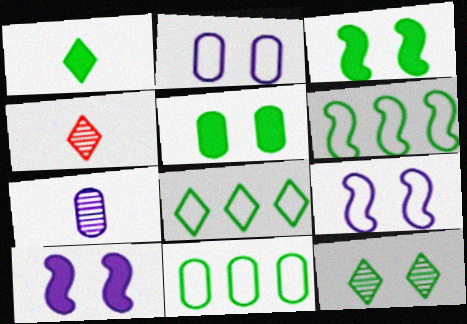[[1, 8, 12], 
[4, 10, 11], 
[6, 8, 11]]